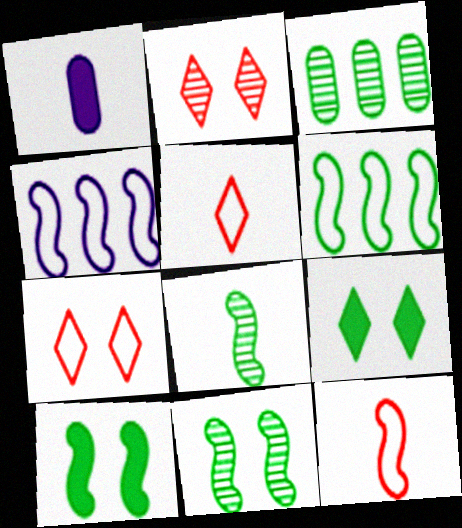[[1, 2, 6], 
[1, 5, 8], 
[6, 8, 10]]